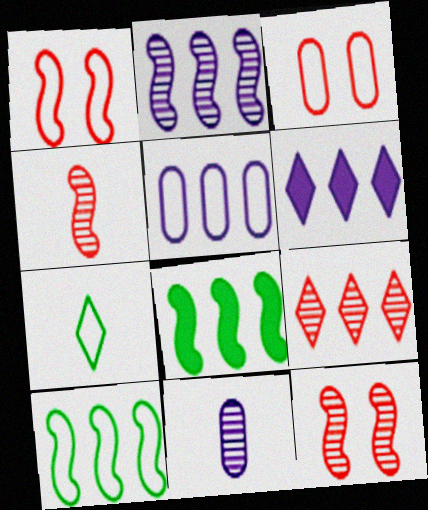[[1, 5, 7], 
[2, 5, 6], 
[5, 8, 9]]